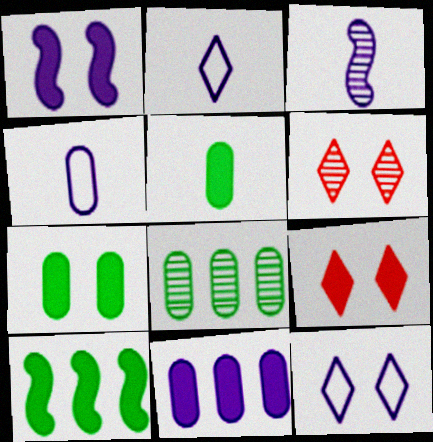[[1, 7, 9], 
[3, 6, 8], 
[3, 11, 12], 
[4, 6, 10]]